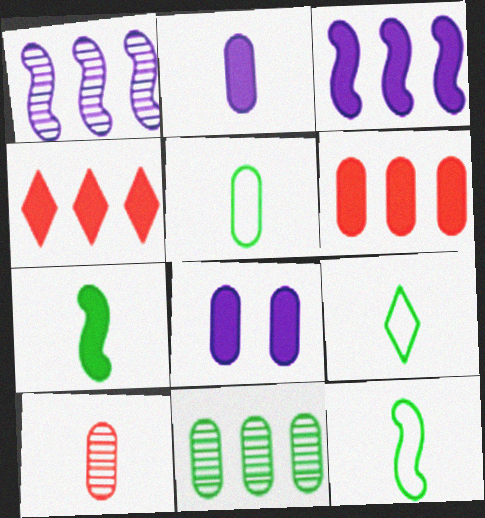[[2, 5, 10], 
[4, 7, 8], 
[5, 9, 12]]